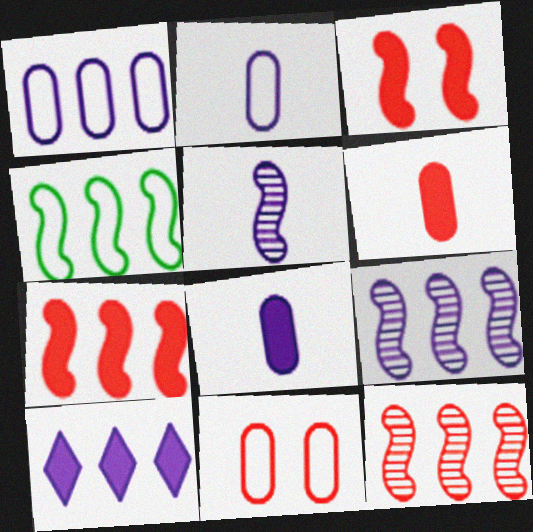[[1, 9, 10], 
[3, 4, 5], 
[4, 7, 9]]